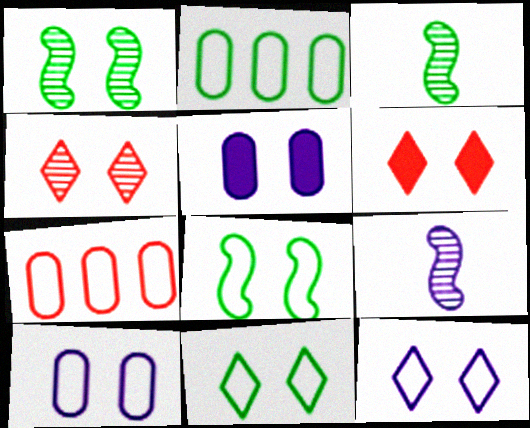[[1, 6, 10], 
[2, 6, 9], 
[4, 5, 8]]